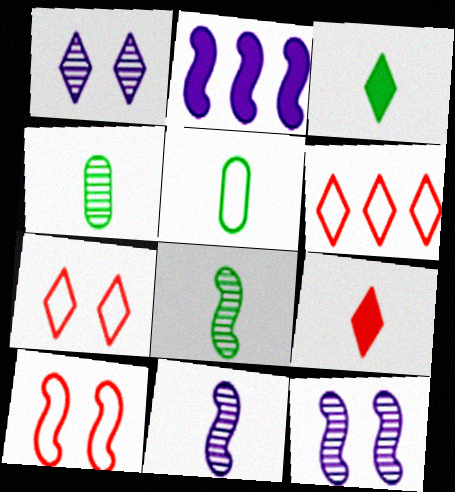[[1, 3, 6], 
[2, 4, 7], 
[2, 8, 10], 
[3, 5, 8], 
[5, 9, 11]]